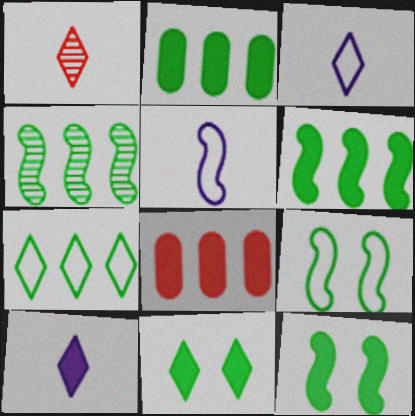[[2, 4, 7], 
[8, 10, 12]]